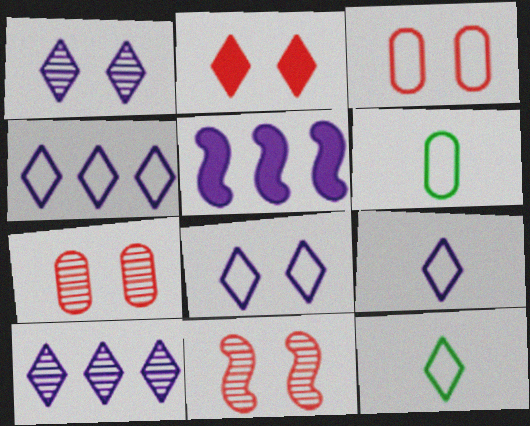[[2, 3, 11], 
[2, 10, 12], 
[4, 8, 9], 
[5, 7, 12]]